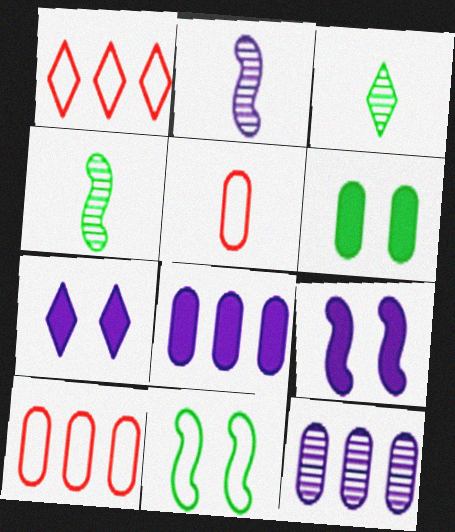[[1, 2, 6], 
[1, 3, 7], 
[3, 9, 10], 
[4, 7, 10], 
[5, 6, 12]]